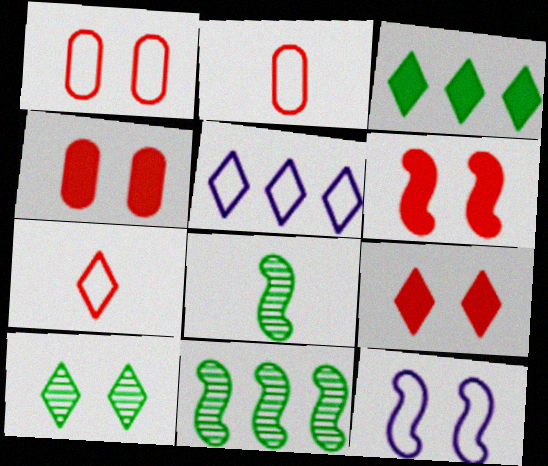[[4, 5, 8], 
[4, 6, 9], 
[4, 10, 12]]